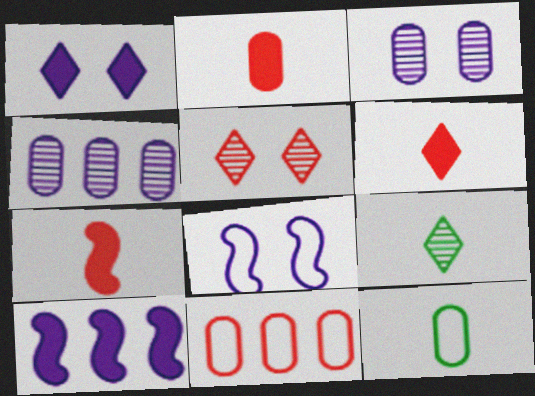[[1, 3, 8], 
[2, 6, 7], 
[5, 7, 11], 
[5, 10, 12]]